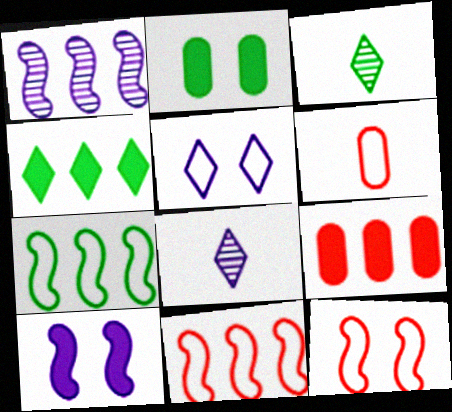[[2, 3, 7], 
[2, 8, 11], 
[5, 6, 7]]